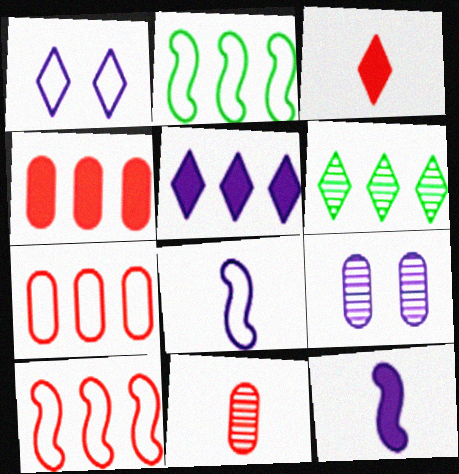[[1, 3, 6], 
[2, 3, 9], 
[5, 8, 9]]